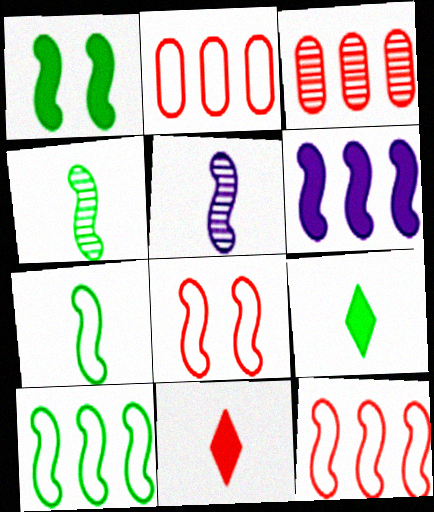[[1, 4, 10], 
[1, 5, 12], 
[3, 8, 11], 
[4, 6, 8]]